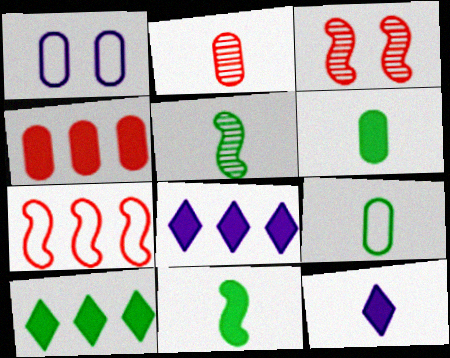[[3, 8, 9]]